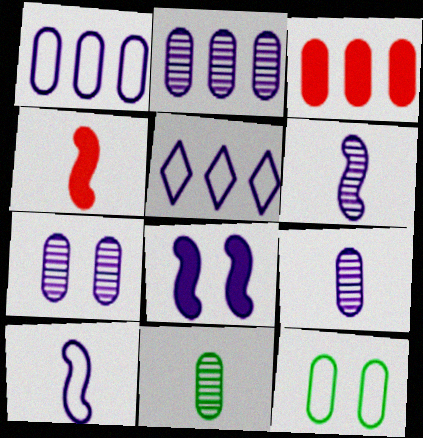[[2, 7, 9], 
[3, 9, 12], 
[5, 8, 9]]